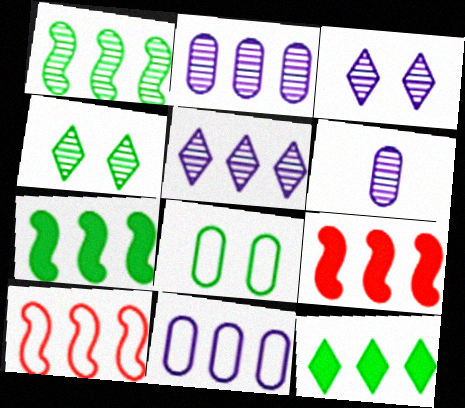[[2, 10, 12]]